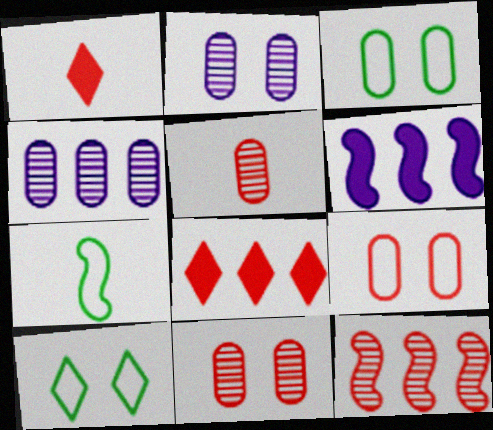[[1, 9, 12], 
[2, 7, 8], 
[5, 6, 10]]